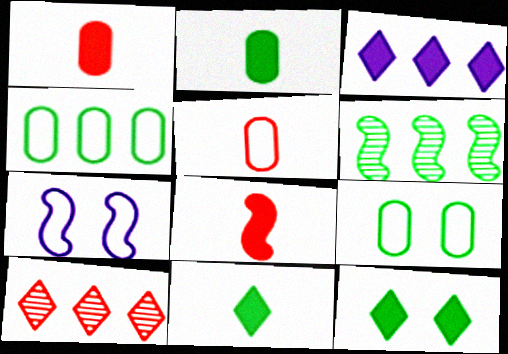[[2, 7, 10], 
[6, 7, 8], 
[6, 9, 11]]